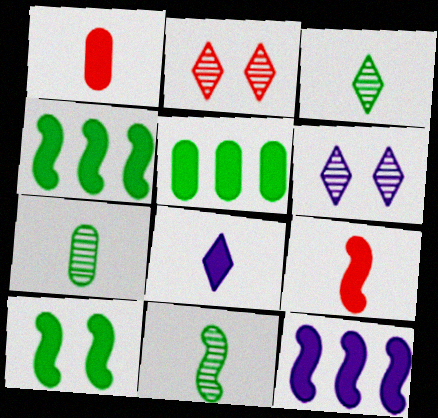[[3, 7, 11], 
[9, 10, 12]]